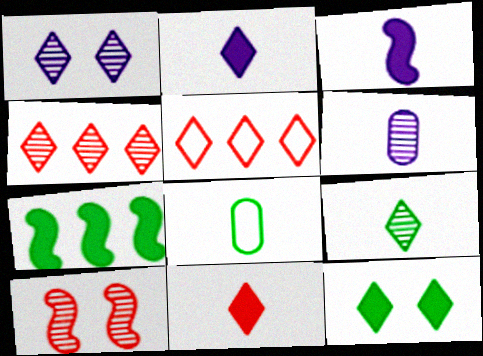[[1, 4, 9]]